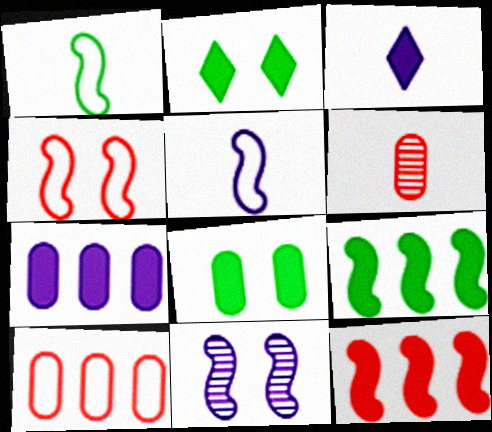[[1, 3, 6], 
[1, 11, 12], 
[3, 8, 12]]